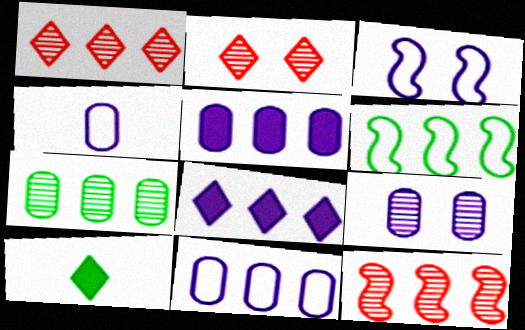[[1, 5, 6], 
[4, 5, 9]]